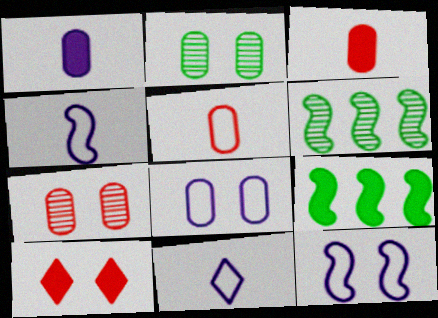[[1, 9, 10], 
[2, 10, 12], 
[7, 9, 11]]